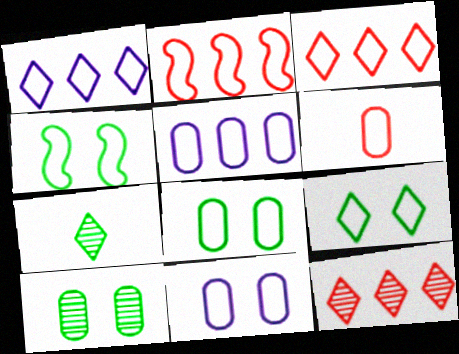[[1, 4, 6], 
[4, 8, 9], 
[5, 6, 8]]